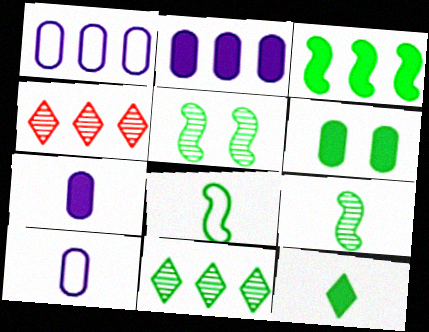[[1, 3, 4], 
[3, 5, 8], 
[3, 6, 12], 
[6, 8, 11]]